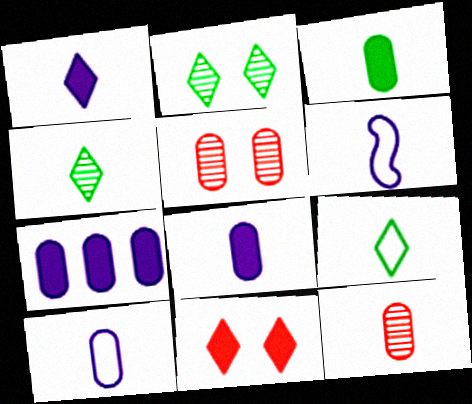[[3, 10, 12]]